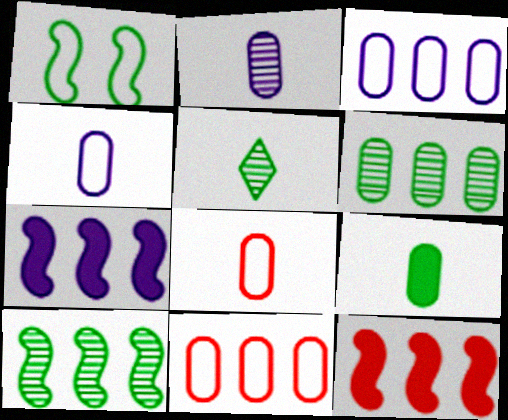[[2, 8, 9]]